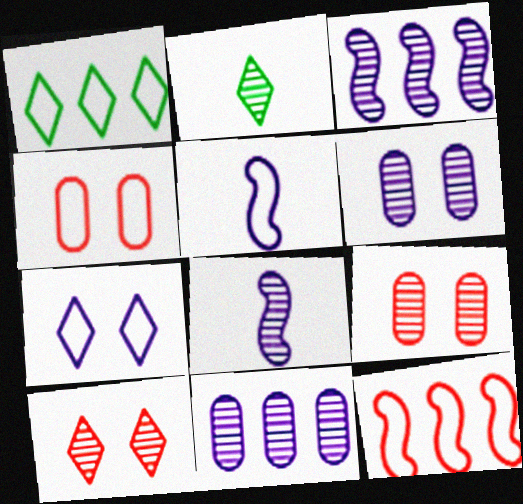[[1, 4, 5], 
[2, 3, 9]]